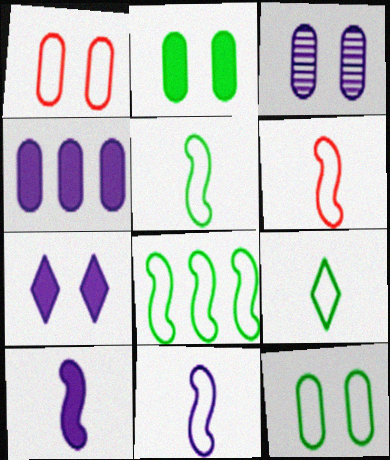[[1, 2, 3], 
[4, 7, 10], 
[5, 6, 11], 
[8, 9, 12]]